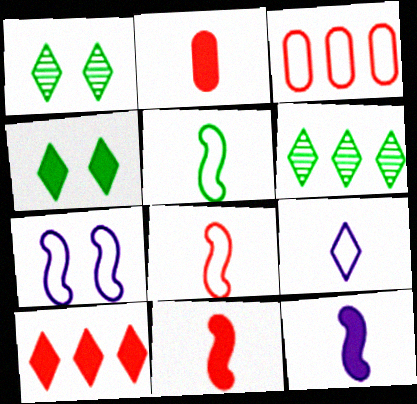[[1, 3, 12], 
[1, 9, 10], 
[2, 6, 7]]